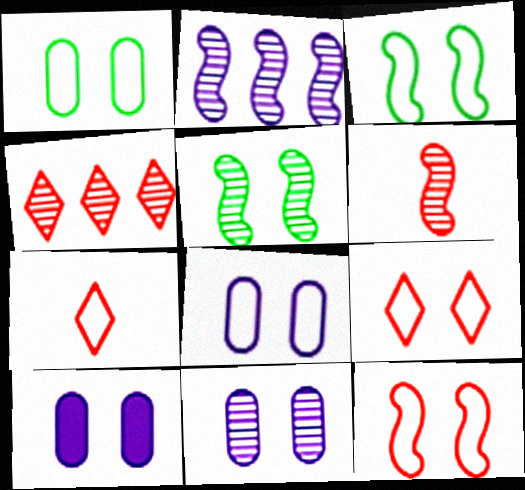[[2, 5, 6], 
[3, 8, 9], 
[5, 9, 10], 
[8, 10, 11]]